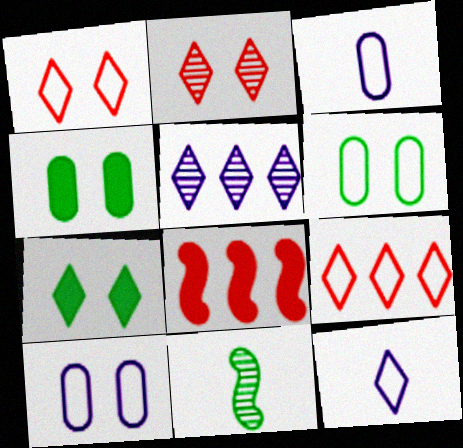[]